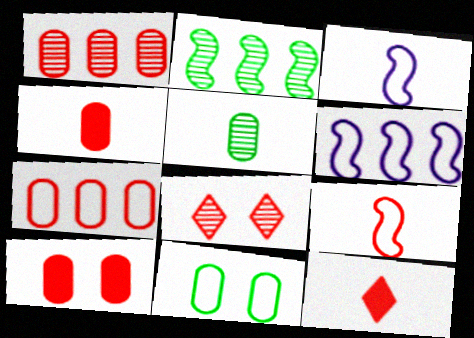[[3, 5, 12]]